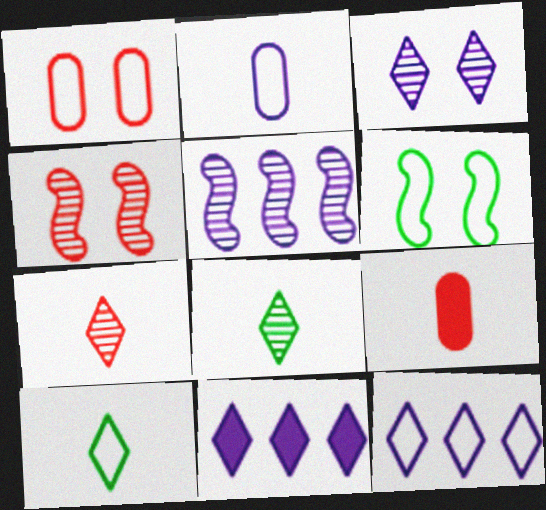[]